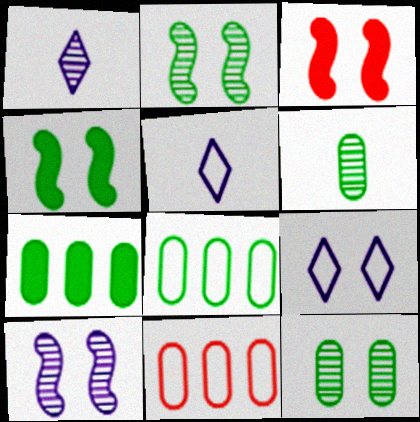[[1, 3, 8], 
[1, 4, 11], 
[3, 9, 12]]